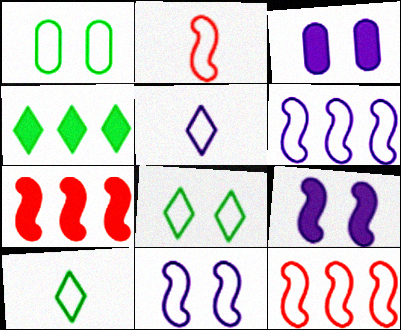[[1, 5, 12]]